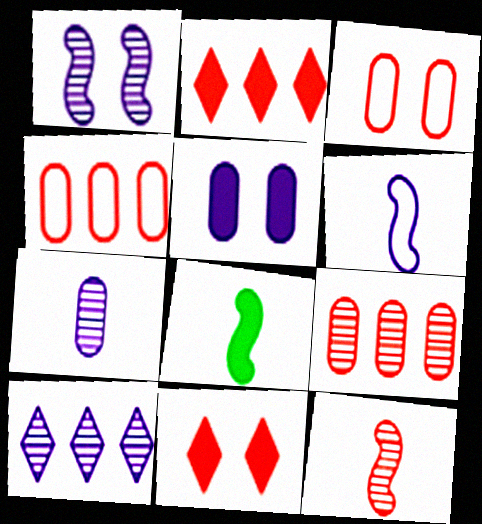[[1, 7, 10], 
[2, 3, 12], 
[2, 5, 8], 
[3, 8, 10], 
[4, 11, 12], 
[5, 6, 10], 
[6, 8, 12]]